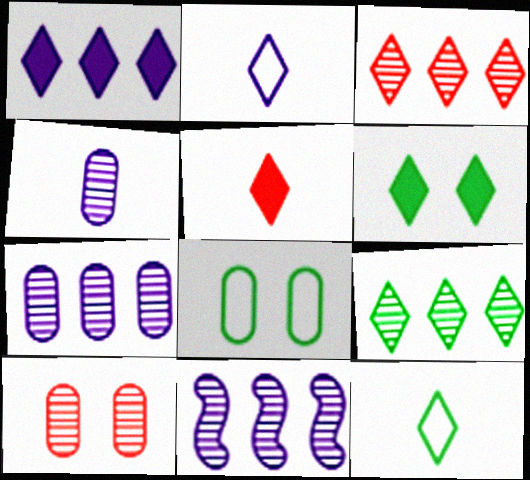[[1, 5, 6], 
[2, 3, 6], 
[5, 8, 11], 
[6, 9, 12]]